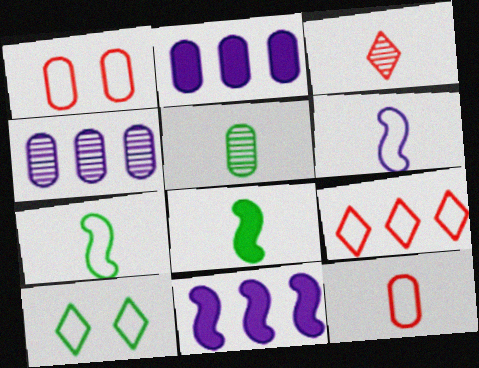[[1, 2, 5]]